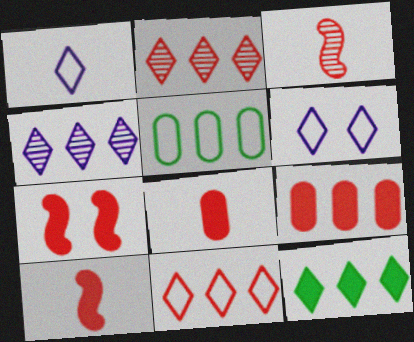[[4, 11, 12]]